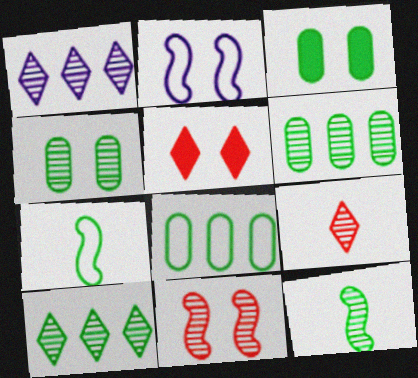[[2, 4, 5], 
[3, 7, 10], 
[4, 10, 12]]